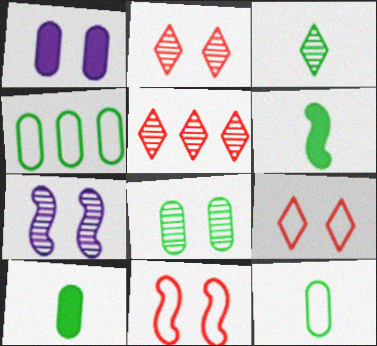[[2, 7, 8], 
[3, 6, 12], 
[4, 8, 10]]